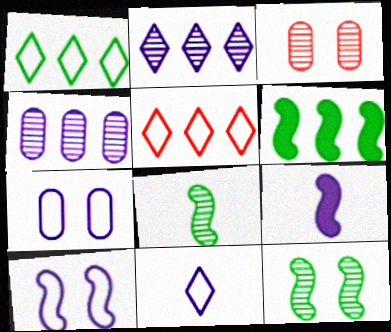[[1, 3, 9], 
[2, 3, 8], 
[2, 7, 9], 
[3, 6, 11], 
[4, 5, 6]]